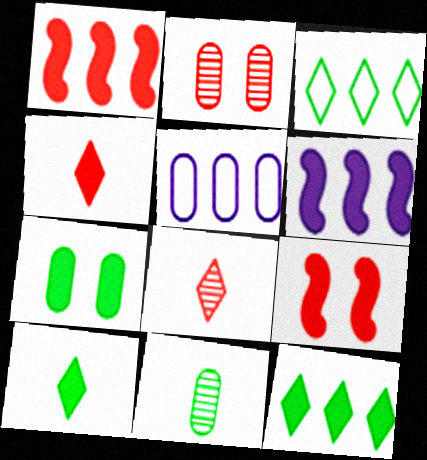[[4, 6, 7]]